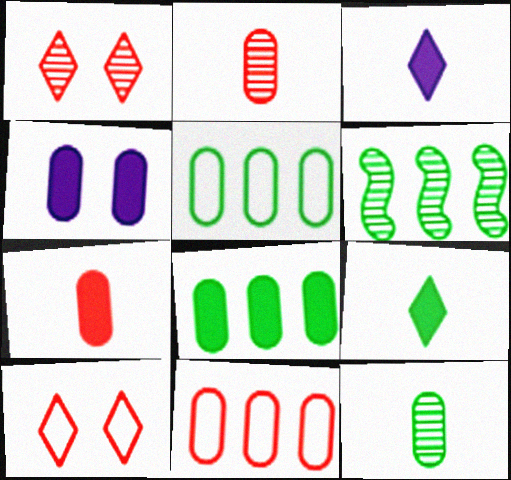[[2, 4, 5], 
[4, 7, 8], 
[4, 11, 12]]